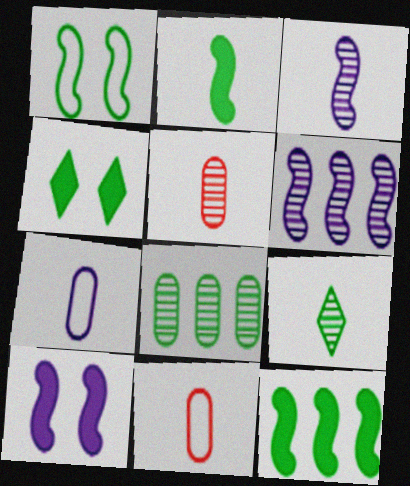[[3, 5, 9], 
[4, 6, 11]]